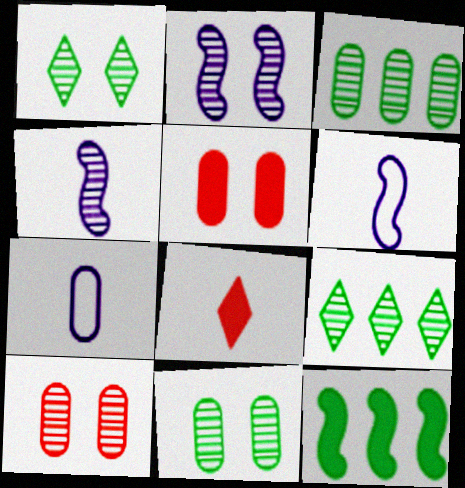[[1, 2, 10], 
[3, 5, 7], 
[4, 9, 10], 
[5, 6, 9]]